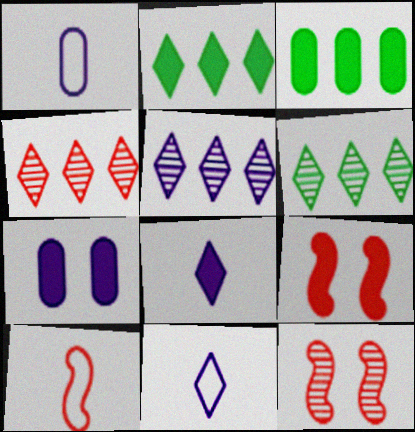[[1, 2, 12], 
[1, 6, 9], 
[3, 8, 9], 
[3, 11, 12], 
[4, 5, 6], 
[6, 7, 10]]